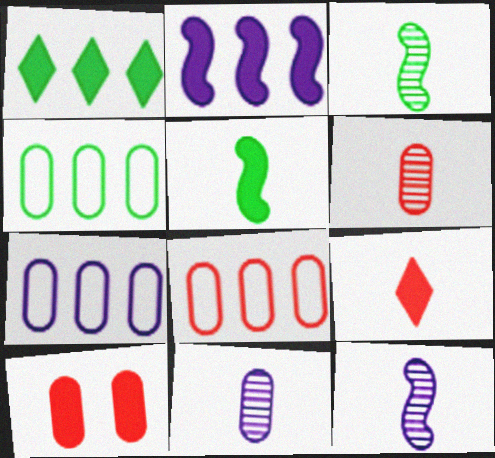[[4, 7, 8], 
[4, 10, 11], 
[6, 8, 10]]